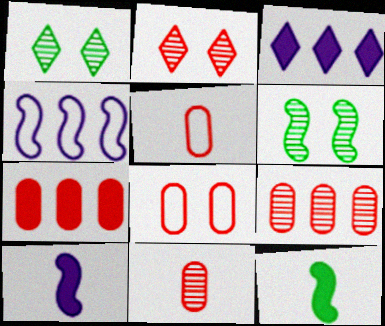[[3, 5, 6], 
[7, 8, 11]]